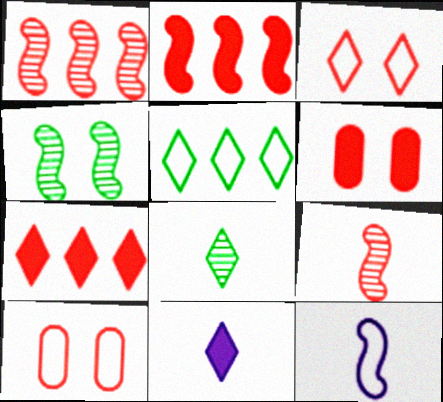[[2, 4, 12], 
[5, 10, 12], 
[7, 9, 10]]